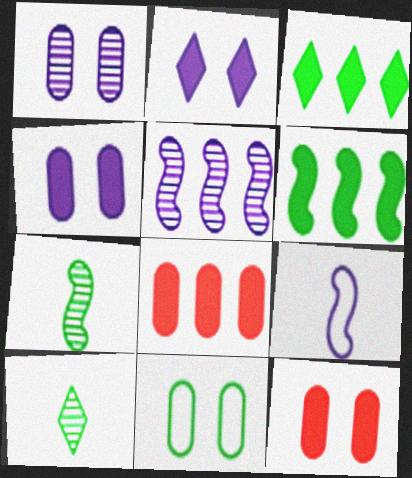[[1, 11, 12], 
[3, 7, 11], 
[6, 10, 11]]